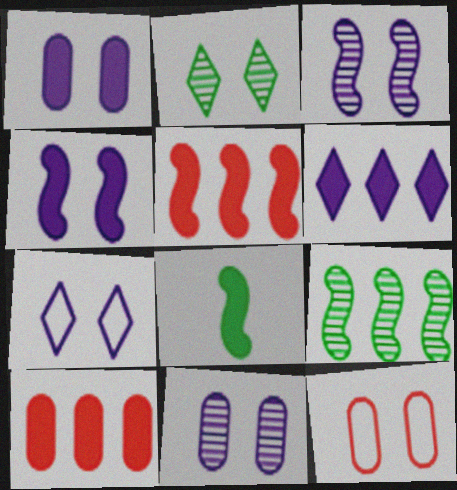[[1, 3, 7], 
[2, 4, 12], 
[4, 5, 8], 
[4, 7, 11]]